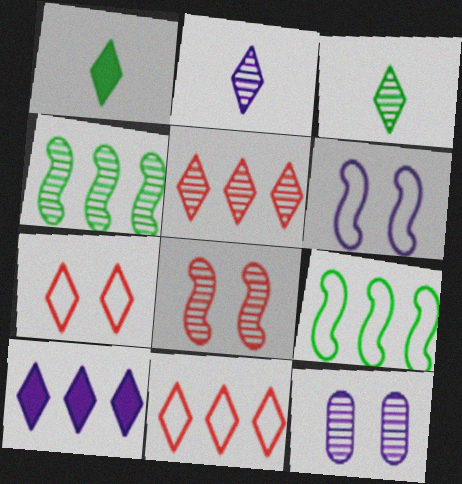[[3, 7, 10]]